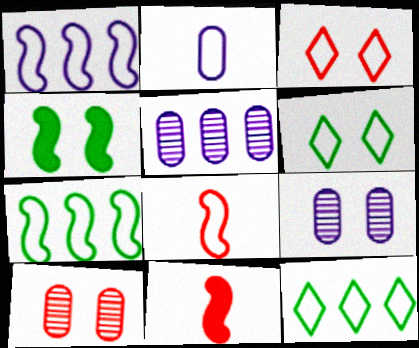[[2, 3, 7], 
[3, 4, 9], 
[5, 6, 11], 
[9, 11, 12]]